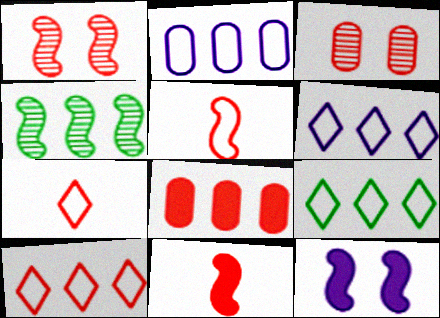[[1, 7, 8], 
[3, 10, 11], 
[4, 5, 12], 
[4, 6, 8], 
[6, 9, 10]]